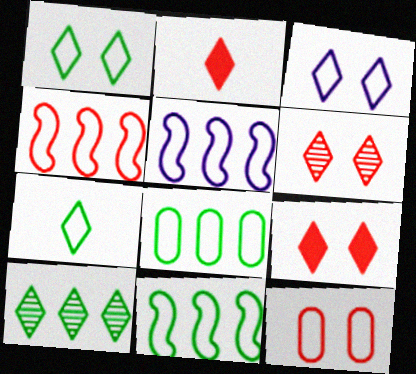[[2, 3, 10], 
[4, 5, 11], 
[5, 7, 12]]